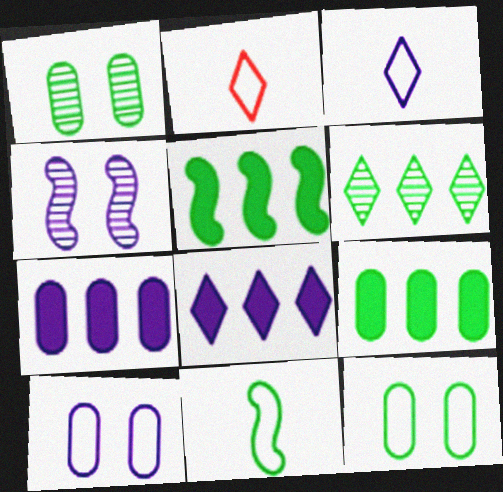[[2, 4, 9], 
[3, 4, 7]]